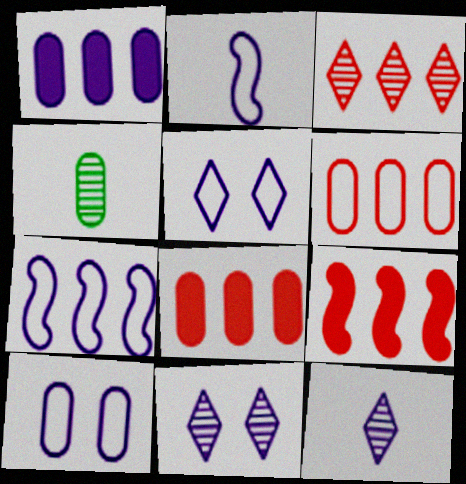[[1, 2, 11], 
[3, 6, 9], 
[4, 5, 9], 
[4, 8, 10]]